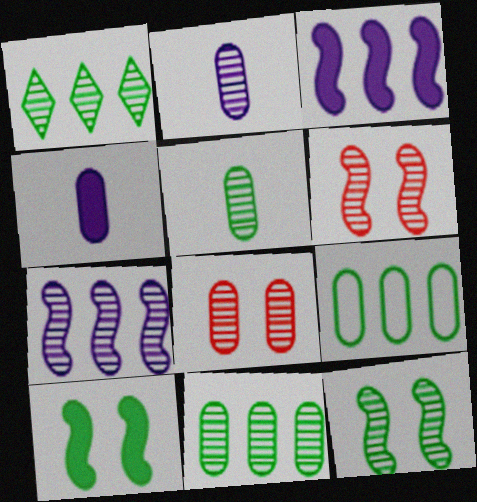[[1, 2, 6], 
[1, 5, 12], 
[2, 8, 11], 
[4, 8, 9]]